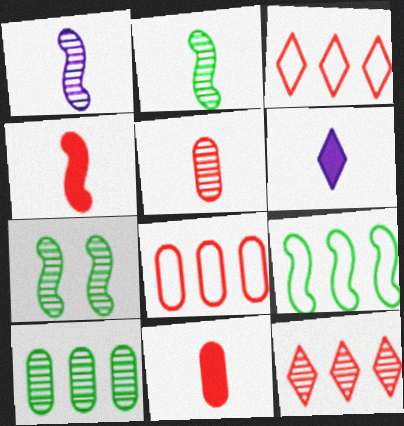[[6, 7, 8]]